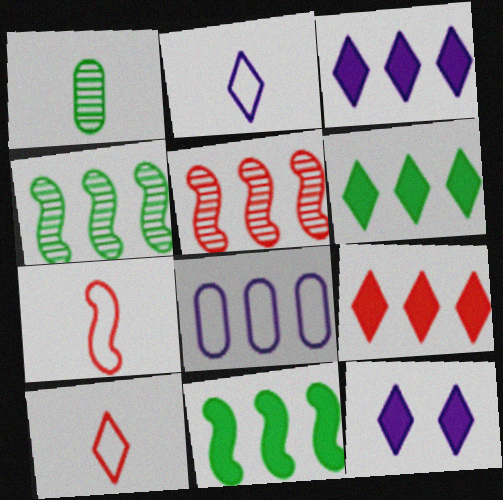[[3, 6, 9], 
[4, 8, 9], 
[5, 6, 8]]